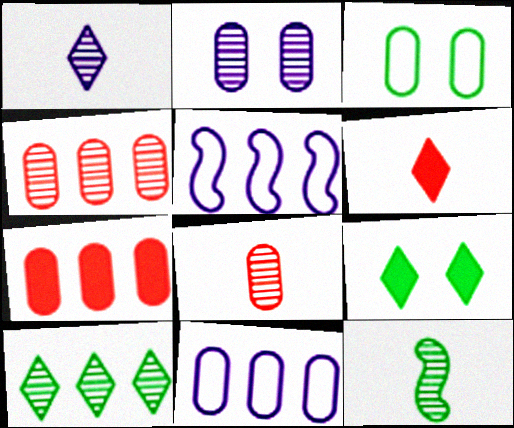[[1, 8, 12], 
[5, 7, 10], 
[5, 8, 9]]